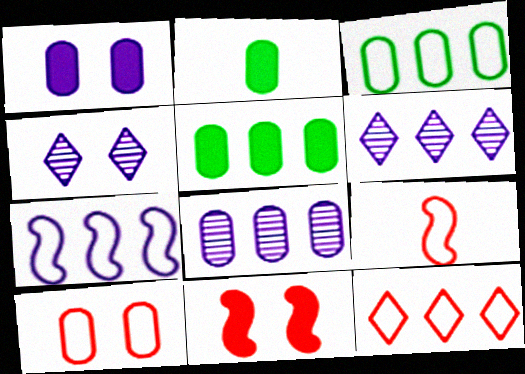[[2, 8, 10], 
[3, 7, 12], 
[4, 5, 9], 
[9, 10, 12]]